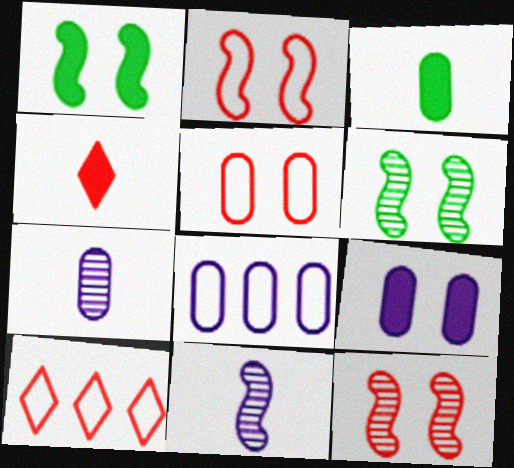[[1, 7, 10], 
[4, 6, 8], 
[7, 8, 9]]